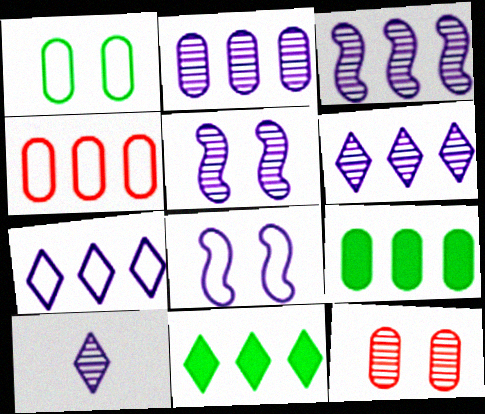[[2, 3, 6], 
[2, 4, 9], 
[2, 5, 10], 
[3, 4, 11]]